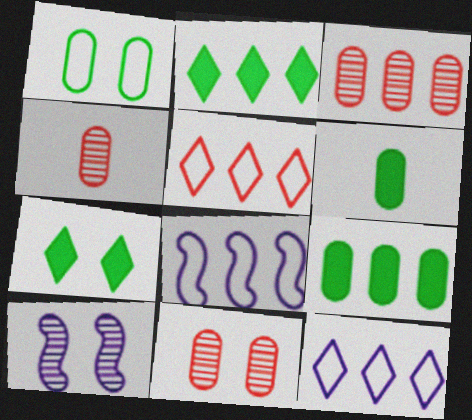[[2, 3, 8], 
[3, 4, 11], 
[4, 7, 8], 
[5, 6, 10]]